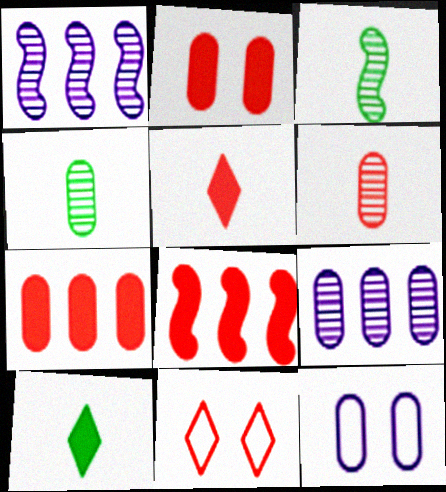[[2, 5, 8], 
[4, 7, 12], 
[6, 8, 11]]